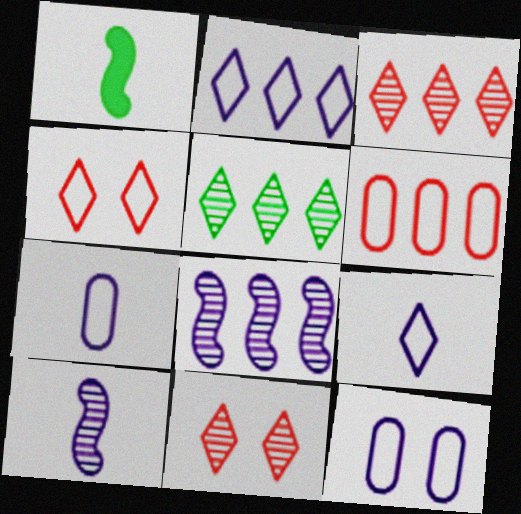[[1, 3, 12]]